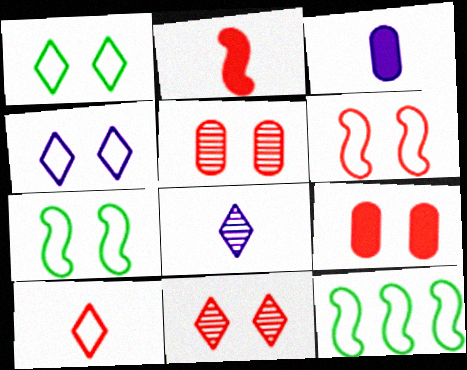[[3, 11, 12], 
[6, 9, 11], 
[8, 9, 12]]